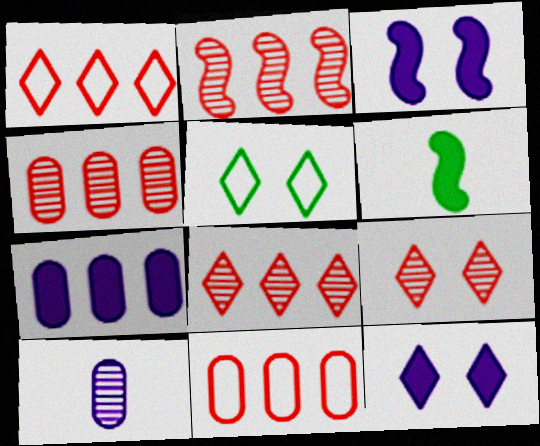[[2, 4, 8], 
[5, 9, 12]]